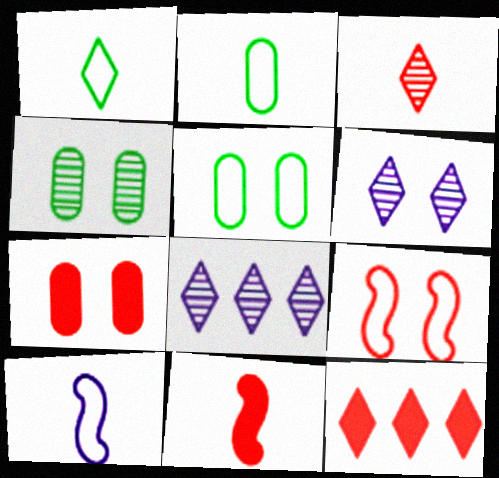[[1, 6, 12], 
[4, 10, 12], 
[5, 8, 11], 
[7, 11, 12]]